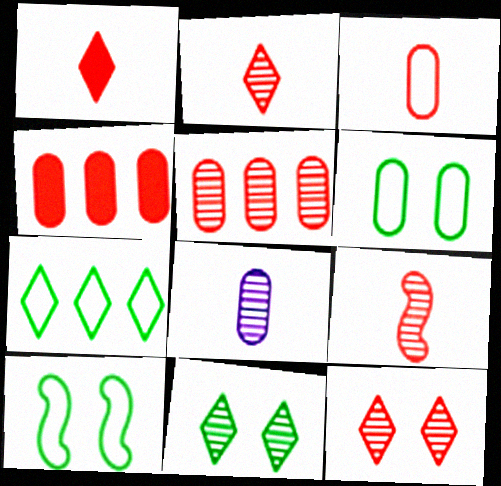[[1, 3, 9], 
[4, 6, 8], 
[5, 9, 12]]